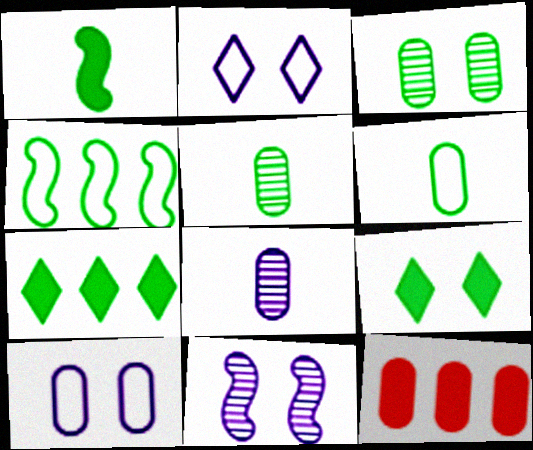[[4, 5, 9], 
[5, 10, 12]]